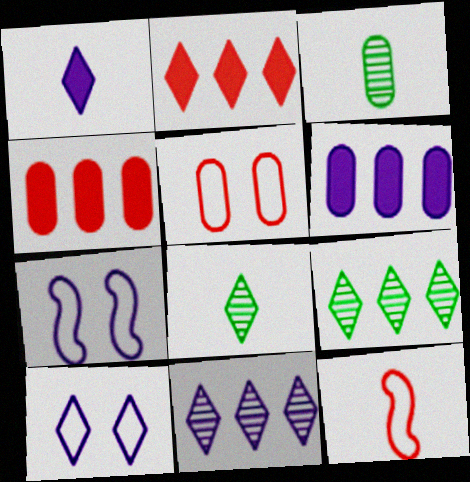[[1, 3, 12], 
[1, 10, 11], 
[2, 3, 7], 
[2, 8, 10], 
[3, 5, 6], 
[4, 7, 8]]